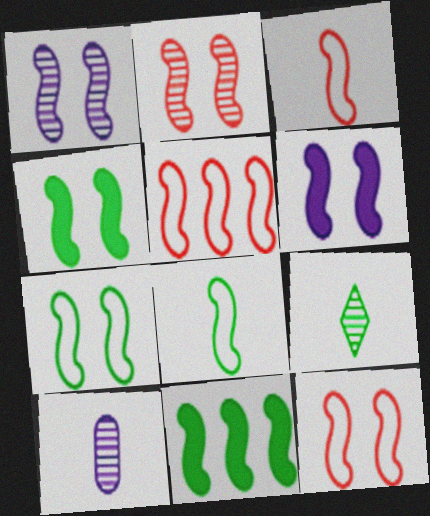[[1, 3, 11], 
[1, 4, 12], 
[2, 6, 7], 
[3, 5, 12]]